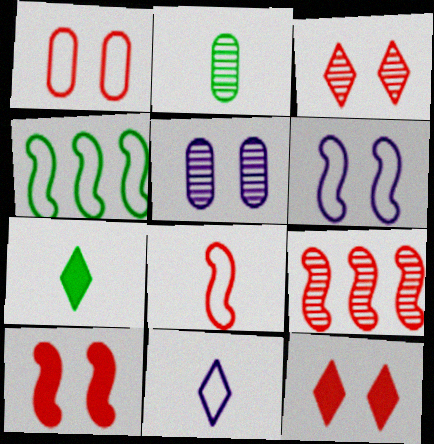[[1, 3, 10], 
[1, 4, 11], 
[4, 6, 8], 
[8, 9, 10]]